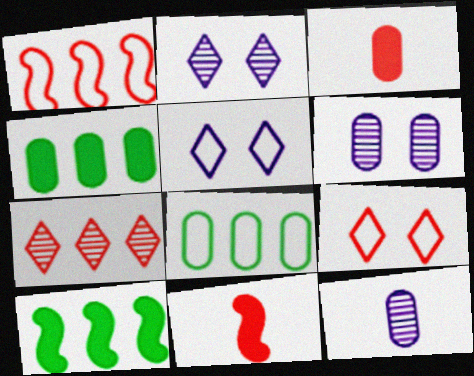[[2, 8, 11], 
[3, 6, 8], 
[9, 10, 12]]